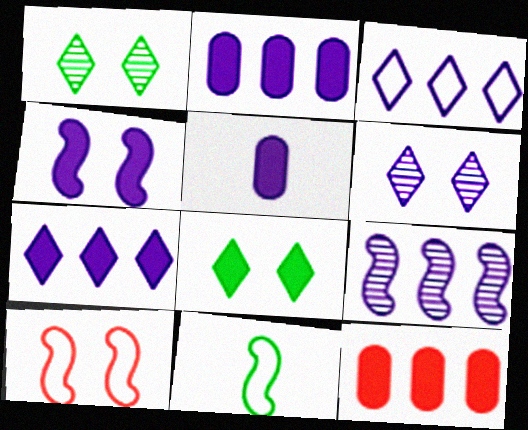[[2, 3, 9], 
[4, 5, 7], 
[6, 11, 12]]